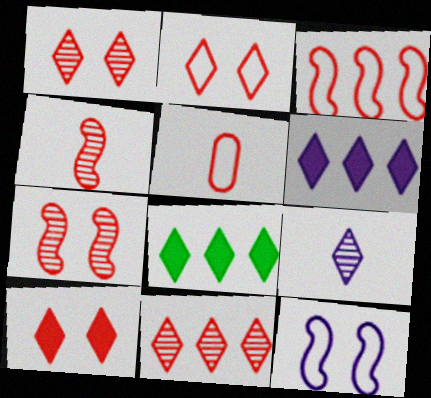[[1, 2, 10], 
[2, 3, 5], 
[2, 8, 9]]